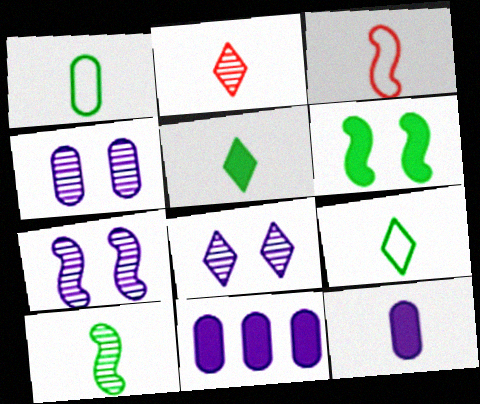[[1, 5, 10], 
[4, 7, 8]]